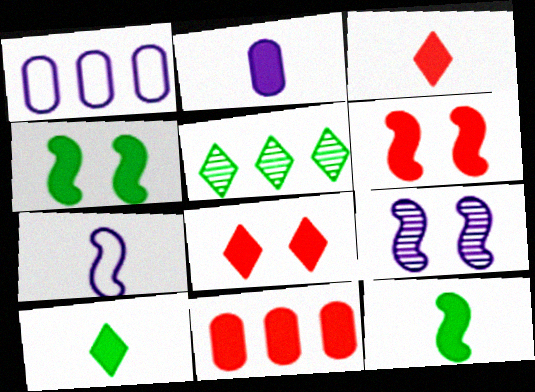[[2, 3, 12], 
[3, 6, 11]]